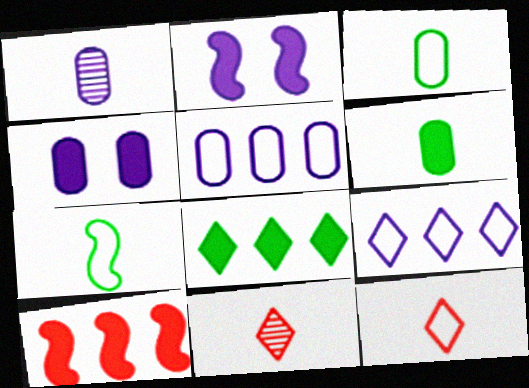[[1, 2, 9], 
[1, 4, 5]]